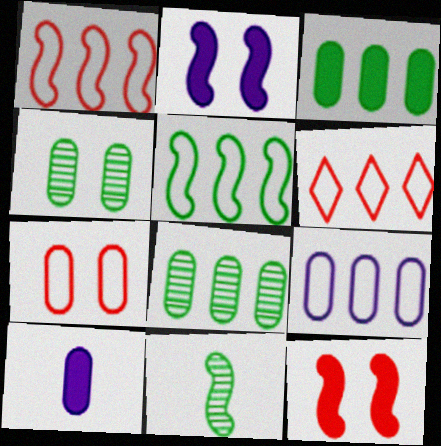[[1, 2, 11], 
[5, 6, 9], 
[7, 8, 10]]